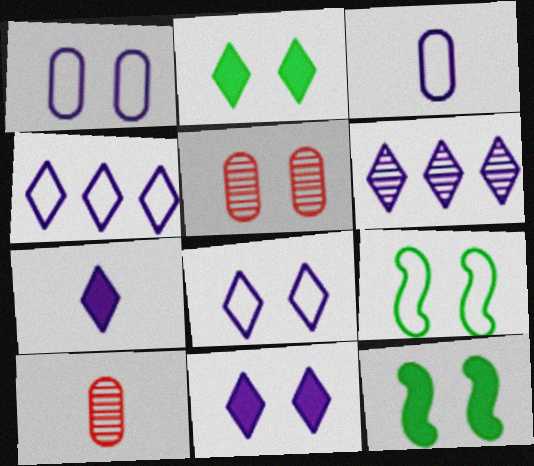[[4, 10, 12], 
[5, 8, 12], 
[5, 9, 11], 
[6, 7, 8]]